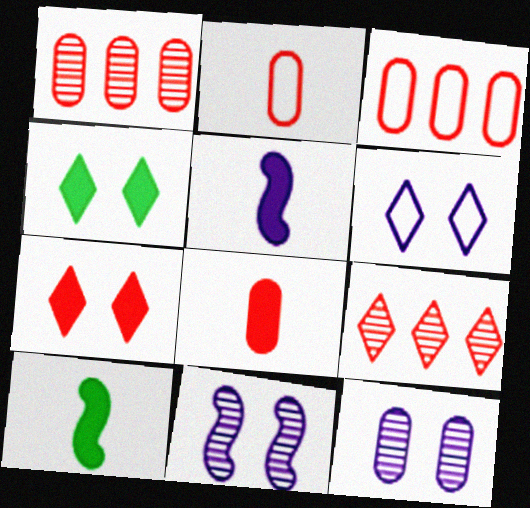[[1, 6, 10]]